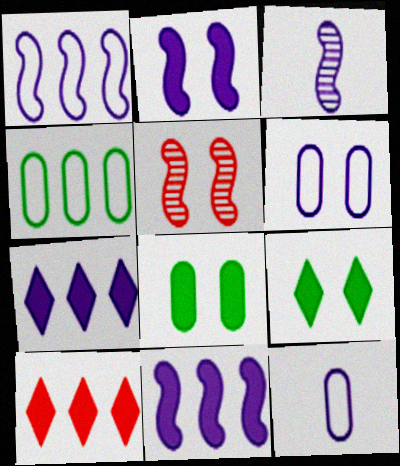[[1, 2, 3], 
[3, 6, 7], 
[5, 6, 9]]